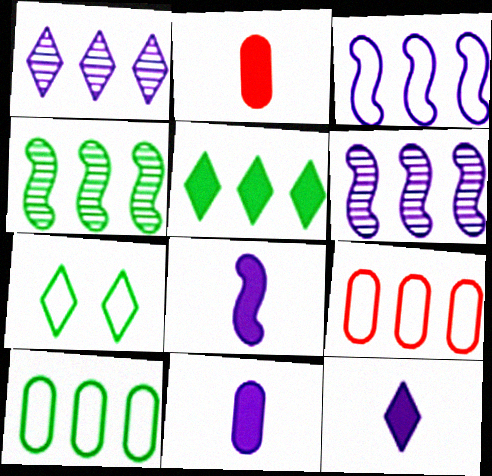[[2, 6, 7], 
[4, 5, 10], 
[5, 6, 9], 
[8, 11, 12]]